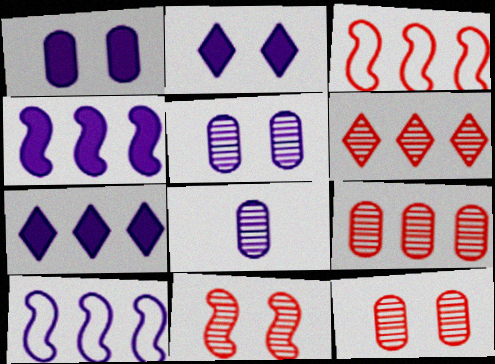[[2, 8, 10]]